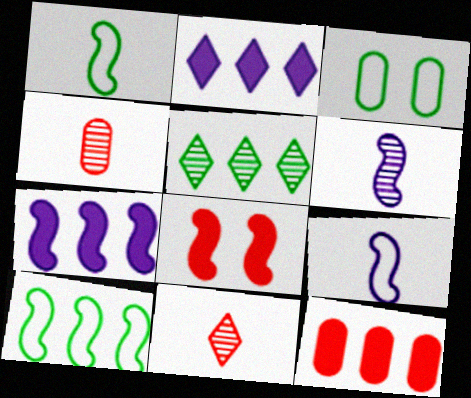[[3, 7, 11], 
[6, 8, 10]]